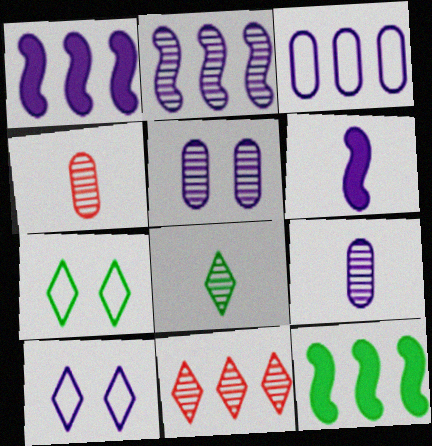[[1, 4, 7], 
[1, 9, 10], 
[3, 11, 12], 
[4, 10, 12]]